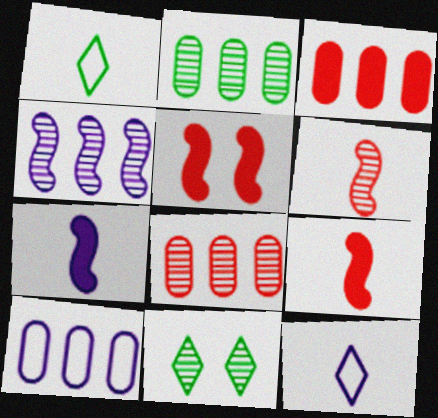[[2, 3, 10], 
[2, 5, 12], 
[9, 10, 11]]